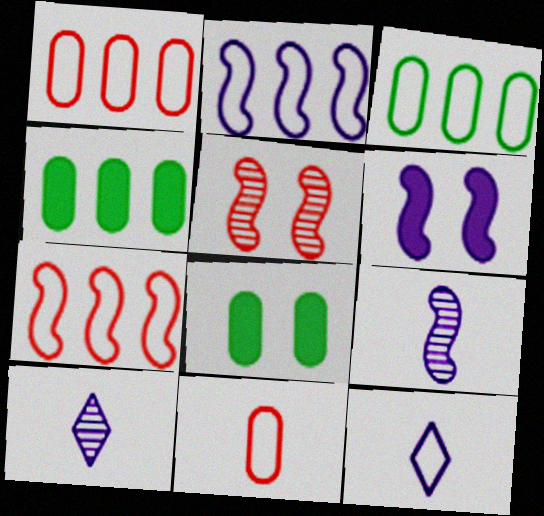[[2, 6, 9], 
[4, 5, 12], 
[7, 8, 10]]